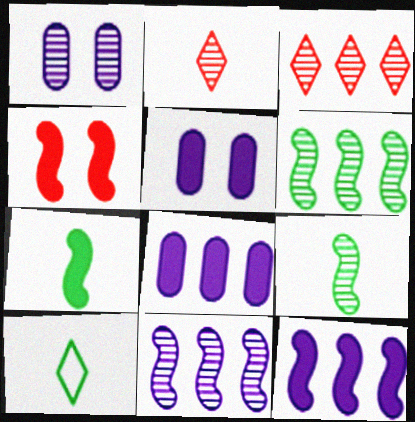[[1, 2, 6], 
[1, 3, 9], 
[4, 7, 12]]